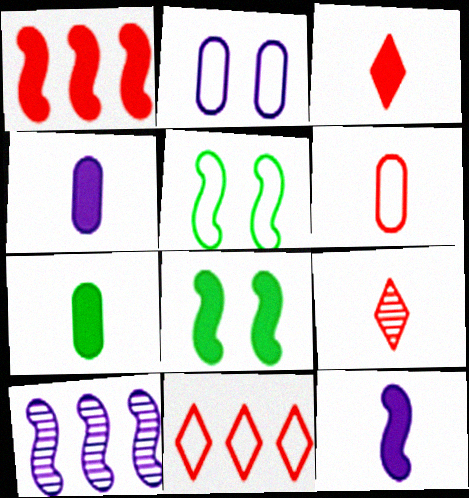[[1, 8, 12], 
[3, 7, 12]]